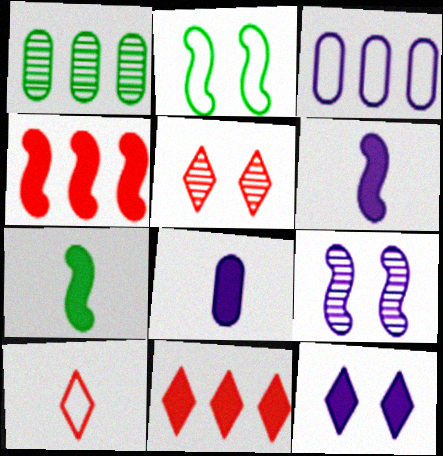[[2, 3, 10], 
[3, 5, 7], 
[5, 10, 11]]